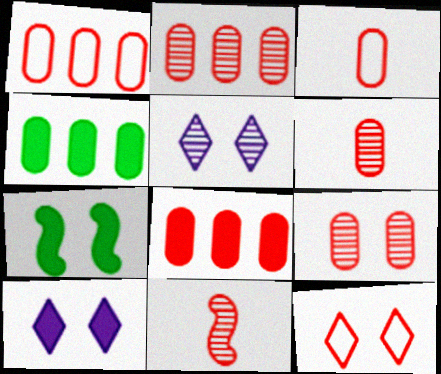[[1, 2, 8], 
[2, 6, 9], 
[3, 8, 9], 
[8, 11, 12]]